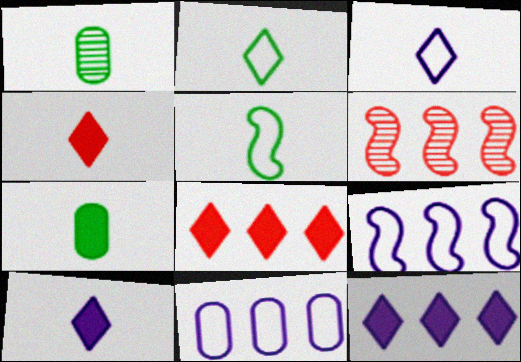[]